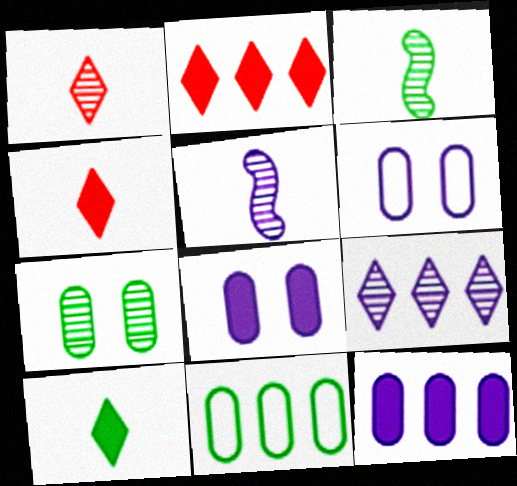[[2, 3, 6]]